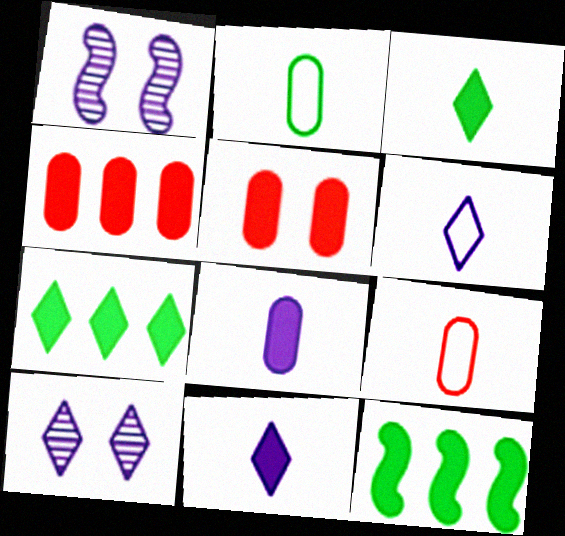[[1, 7, 9], 
[5, 11, 12], 
[9, 10, 12]]